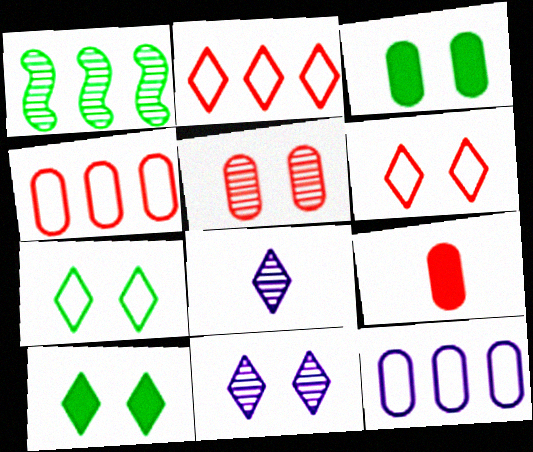[[1, 5, 8], 
[2, 8, 10], 
[4, 5, 9], 
[6, 10, 11]]